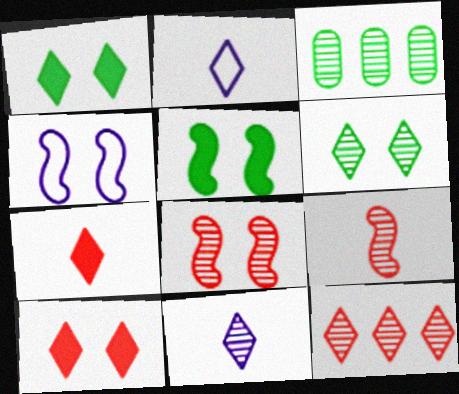[[1, 2, 12], 
[3, 4, 7], 
[3, 8, 11], 
[4, 5, 8], 
[6, 11, 12]]